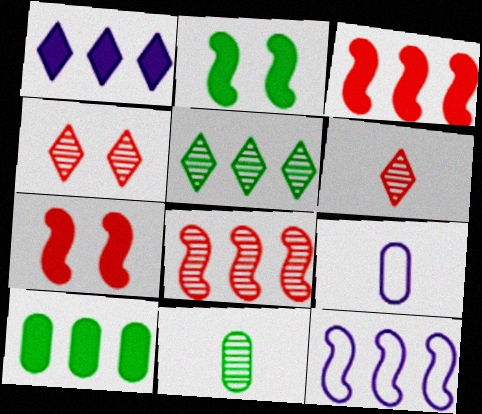[[1, 3, 10], 
[5, 7, 9]]